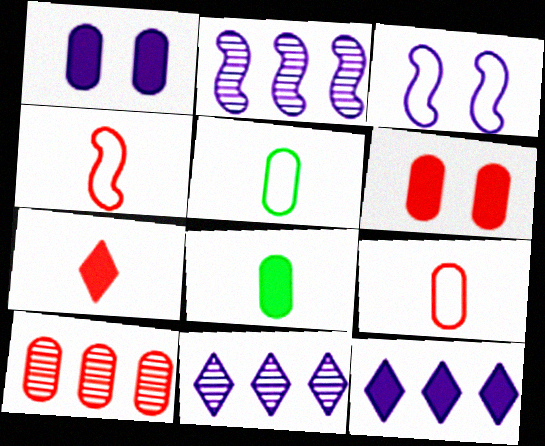[[1, 5, 10], 
[6, 9, 10]]